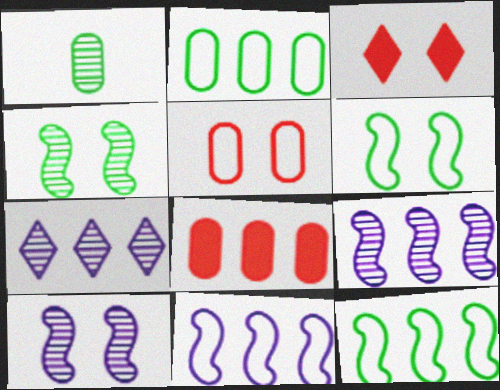[[1, 3, 11], 
[7, 8, 12]]